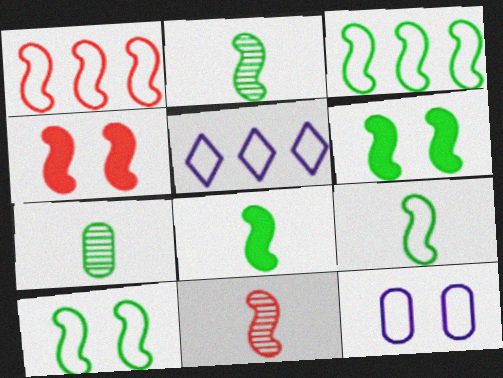[[1, 4, 11], 
[2, 3, 6], 
[2, 8, 9], 
[3, 9, 10], 
[4, 5, 7]]